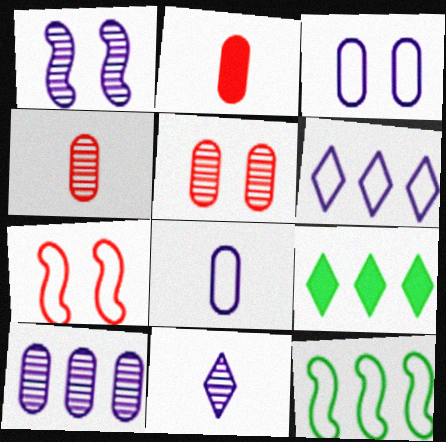[[1, 10, 11]]